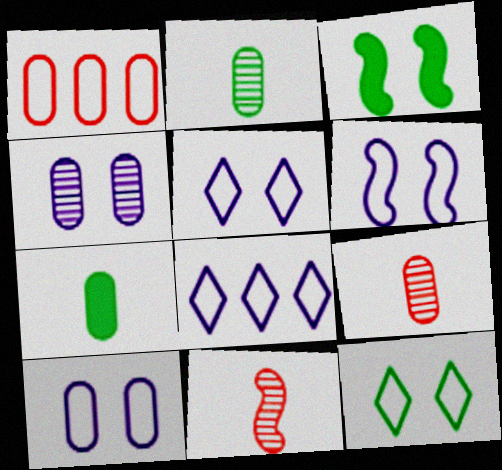[[1, 4, 7], 
[3, 8, 9], 
[5, 6, 10]]